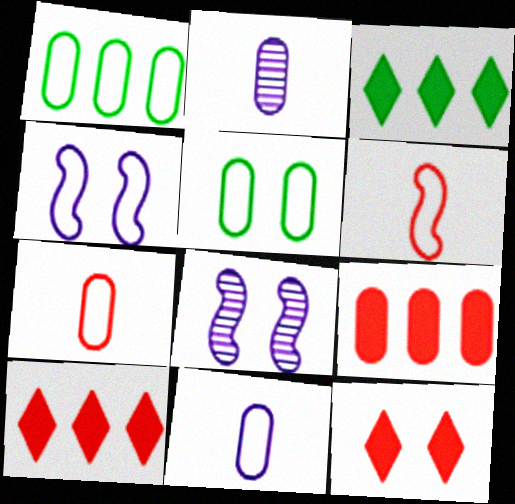[[2, 5, 9], 
[3, 7, 8], 
[5, 8, 12]]